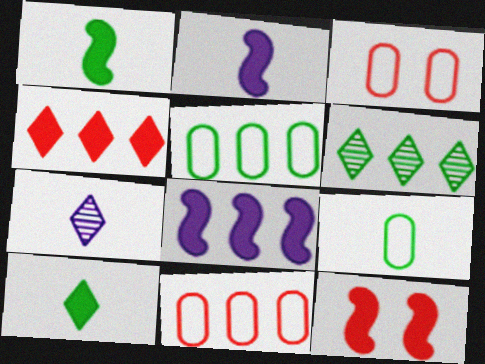[[1, 8, 12], 
[2, 3, 6], 
[5, 7, 12], 
[6, 8, 11]]